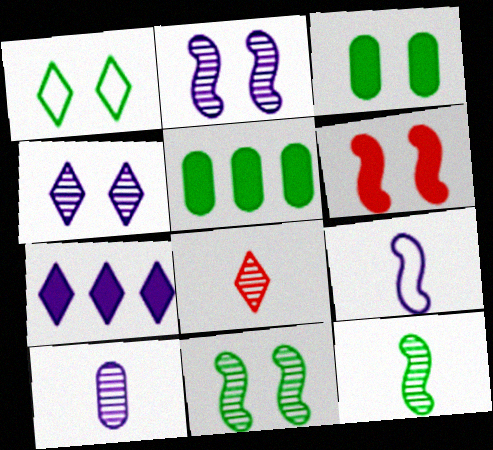[[1, 3, 11], 
[1, 5, 12], 
[1, 7, 8], 
[8, 10, 12]]